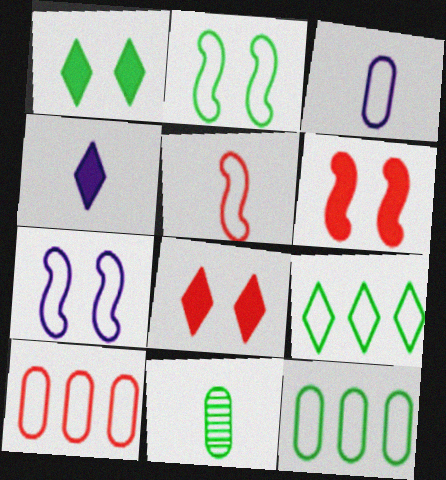[[4, 5, 11]]